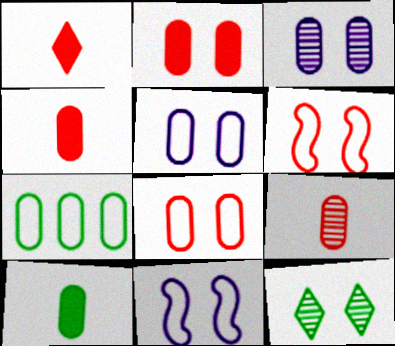[[2, 11, 12], 
[3, 4, 7]]